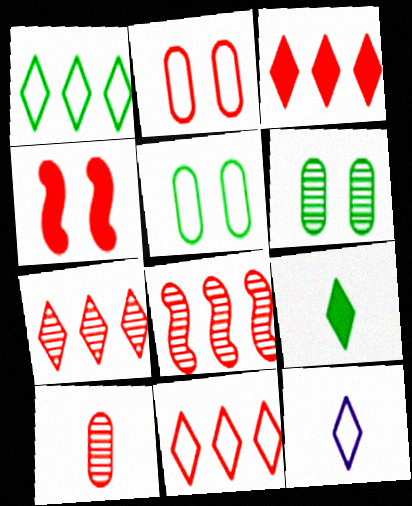[[3, 7, 11], 
[4, 10, 11]]